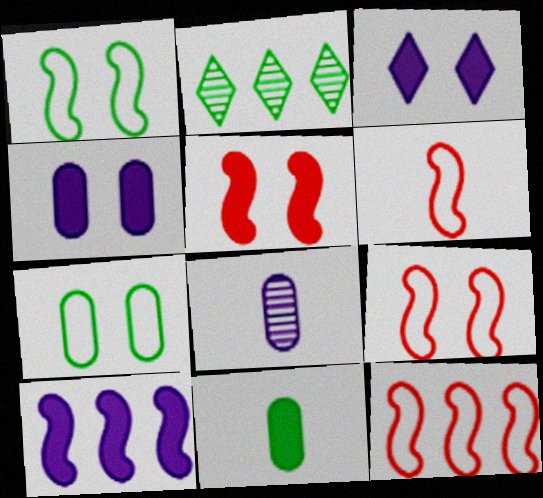[[1, 2, 11], 
[2, 4, 6], 
[6, 9, 12]]